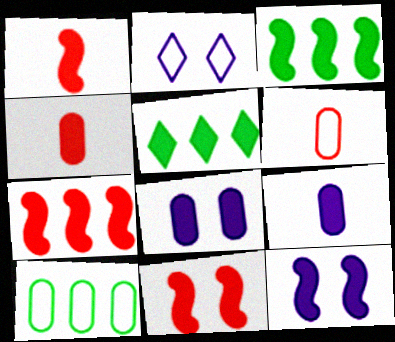[[1, 3, 12], 
[1, 5, 8], 
[1, 7, 11], 
[4, 5, 12], 
[5, 9, 11]]